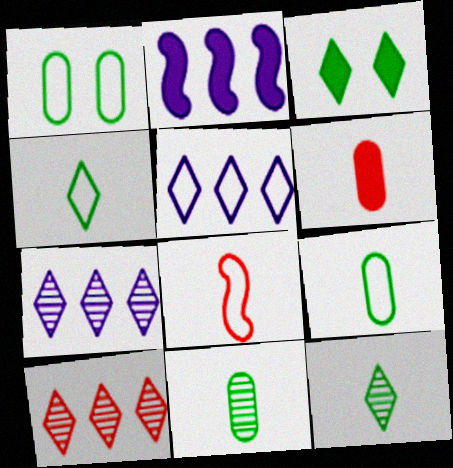[[1, 5, 8], 
[2, 3, 6]]